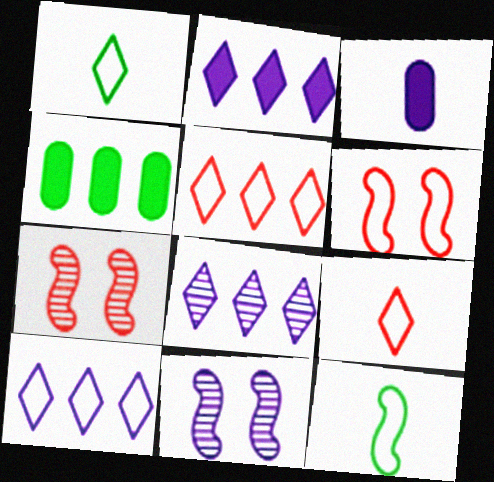[[2, 8, 10], 
[3, 10, 11], 
[4, 9, 11]]